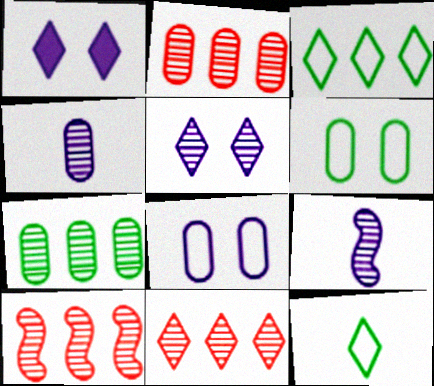[[1, 11, 12], 
[2, 10, 11]]